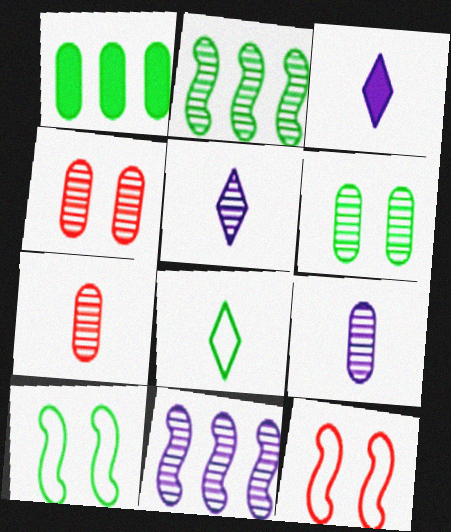[[1, 5, 12], 
[2, 4, 5]]